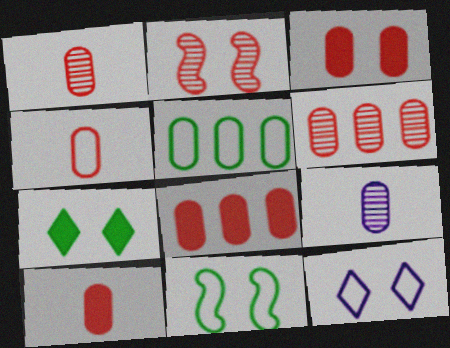[[1, 4, 10], 
[3, 4, 6], 
[3, 5, 9], 
[3, 8, 10]]